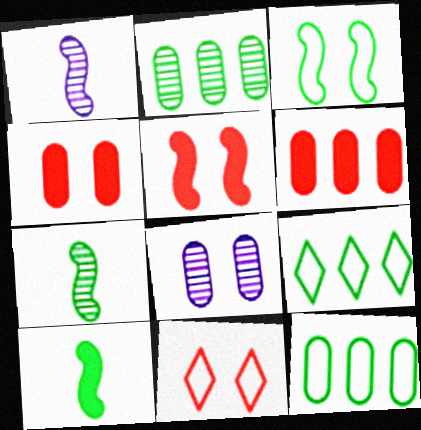[[1, 4, 9]]